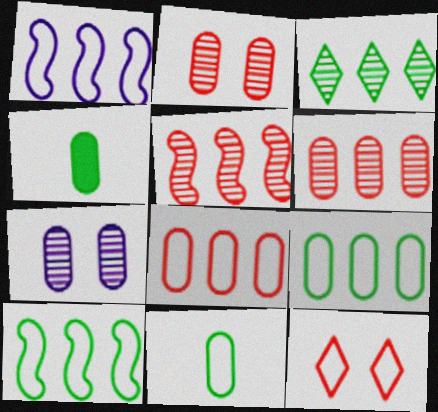[[1, 11, 12], 
[4, 7, 8]]